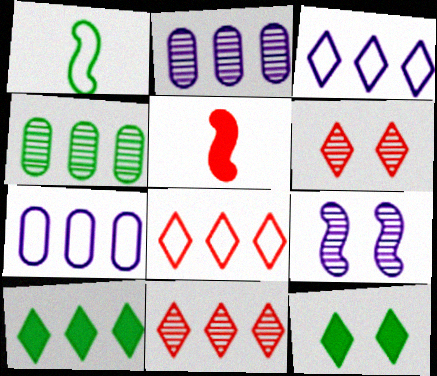[[1, 4, 12], 
[3, 10, 11]]